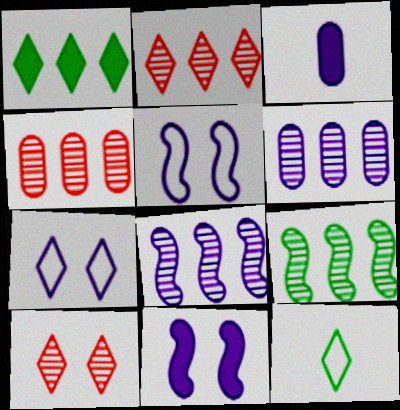[[2, 6, 9], 
[3, 7, 8], 
[4, 11, 12]]